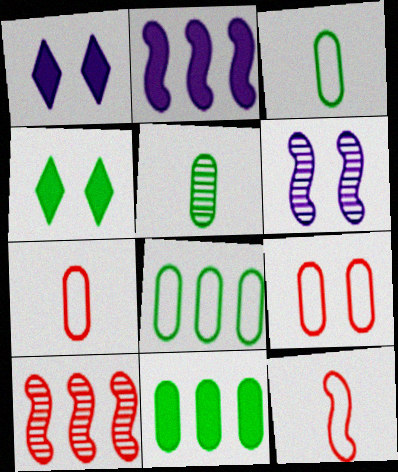[[1, 3, 10], 
[4, 6, 9]]